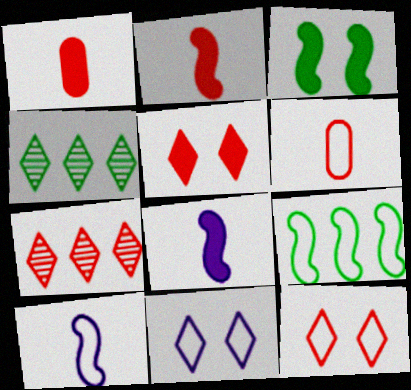[[6, 9, 11]]